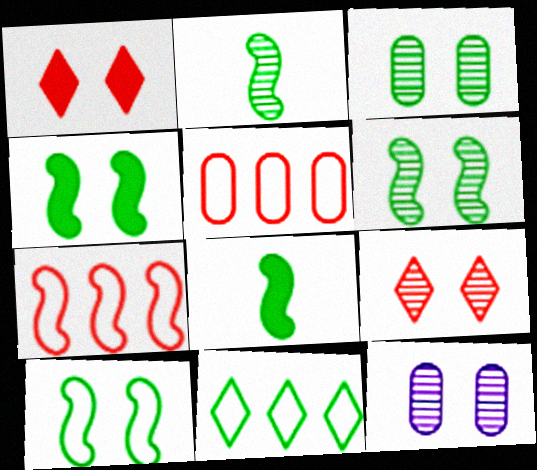[[1, 10, 12], 
[3, 8, 11], 
[4, 6, 10], 
[6, 9, 12]]